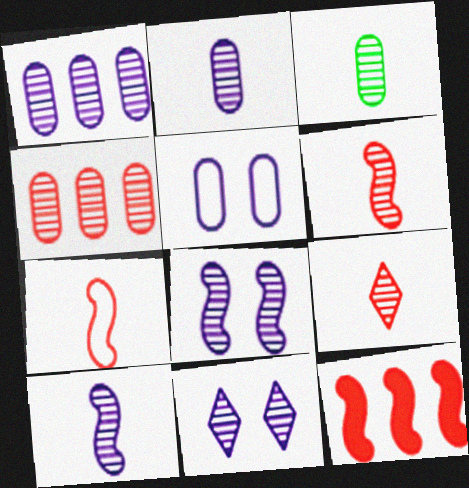[[1, 10, 11], 
[3, 9, 10]]